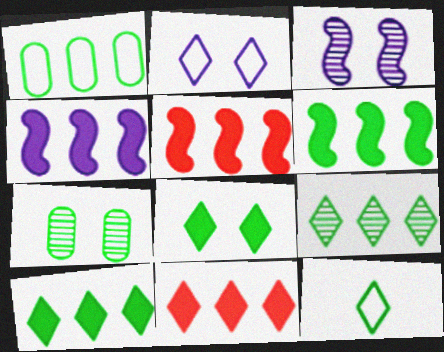[[1, 6, 9], 
[4, 5, 6], 
[6, 7, 12], 
[8, 9, 12]]